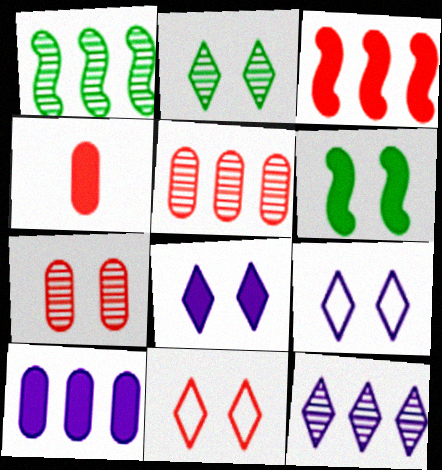[[1, 4, 9], 
[1, 5, 12], 
[2, 8, 11], 
[6, 7, 9]]